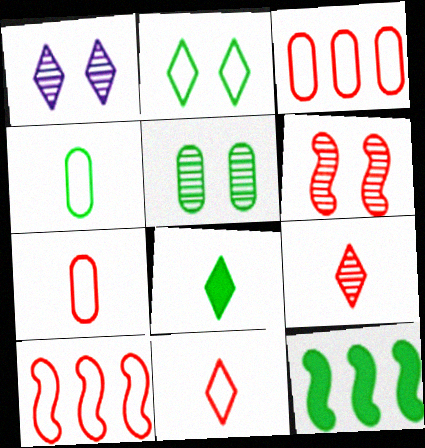[[1, 5, 6], 
[1, 7, 12]]